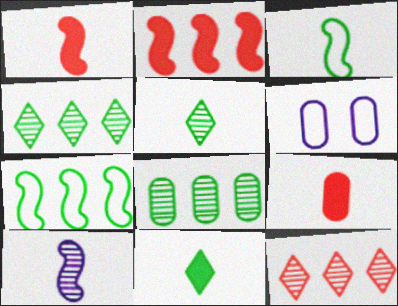[[1, 3, 10], 
[1, 4, 6], 
[2, 5, 6], 
[6, 8, 9]]